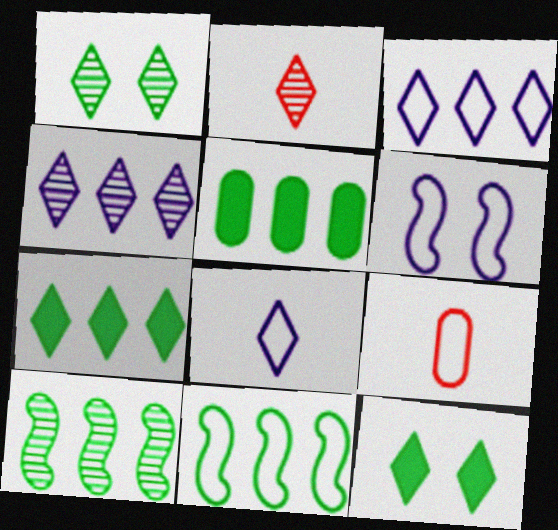[[1, 2, 4], 
[2, 3, 12], 
[2, 5, 6]]